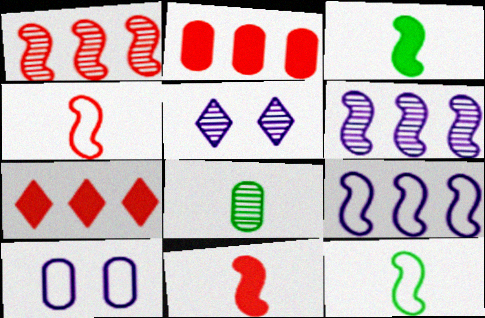[[1, 5, 8], 
[2, 5, 12], 
[2, 8, 10]]